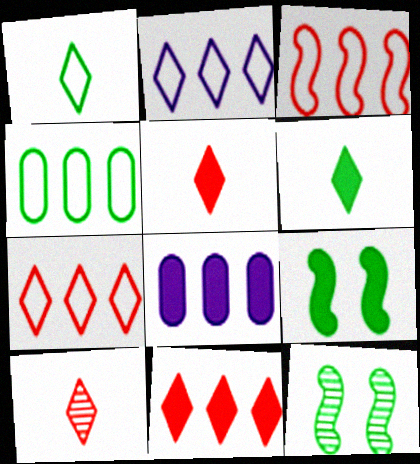[[2, 3, 4], 
[4, 6, 12], 
[5, 8, 9]]